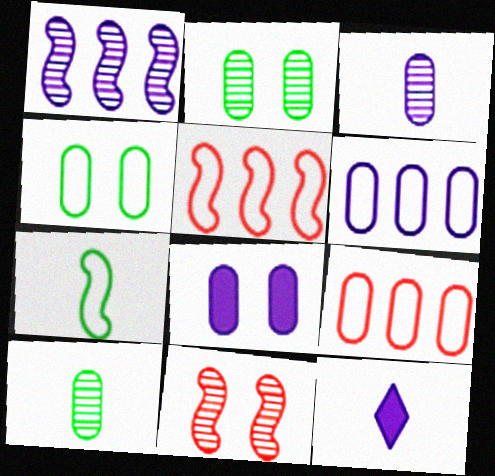[[2, 5, 12], 
[3, 6, 8], 
[8, 9, 10]]